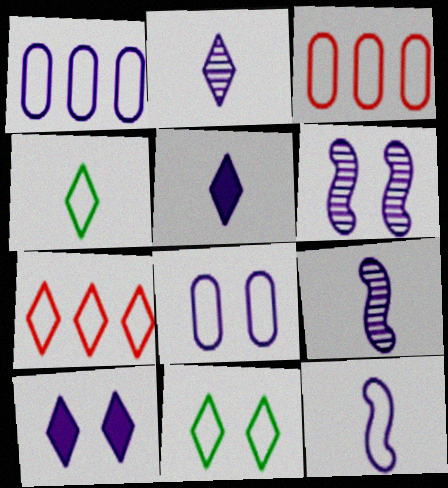[[1, 5, 6], 
[1, 9, 10], 
[3, 11, 12], 
[6, 8, 10]]